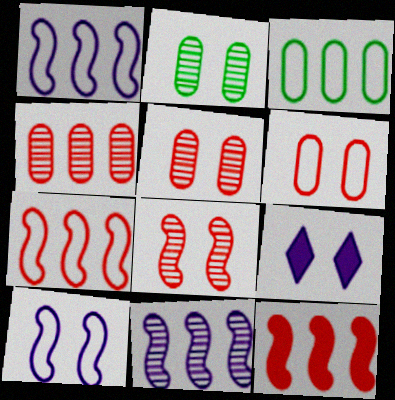[]